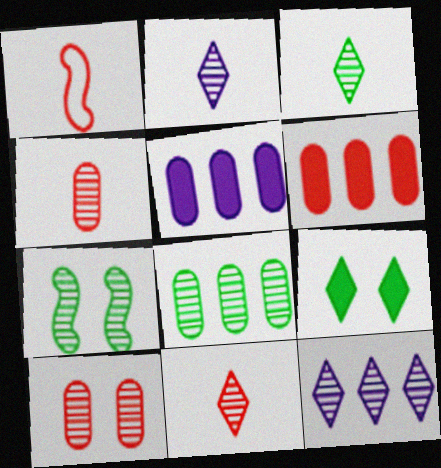[[2, 3, 11], 
[3, 7, 8], 
[4, 7, 12]]